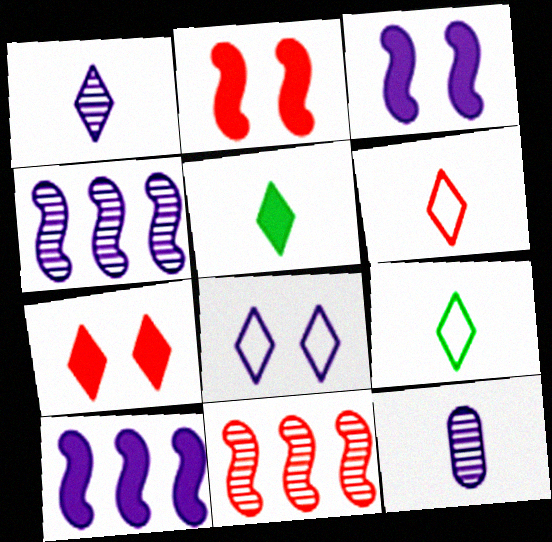[[1, 5, 6], 
[8, 10, 12]]